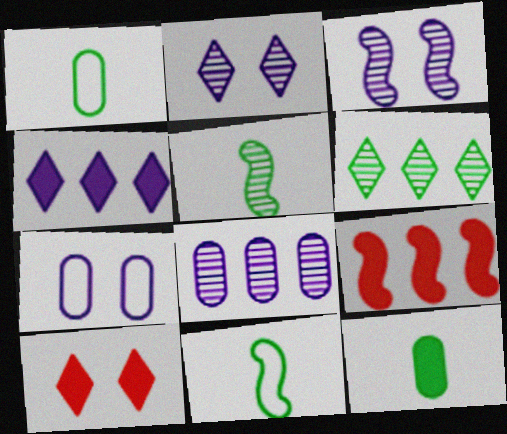[[1, 2, 9], 
[3, 9, 11], 
[8, 10, 11]]